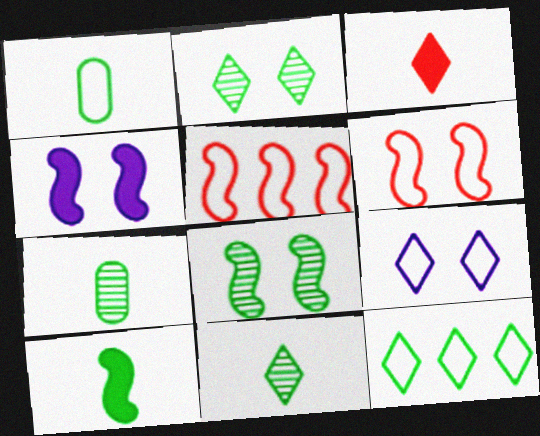[[1, 5, 9], 
[1, 10, 11], 
[4, 6, 8]]